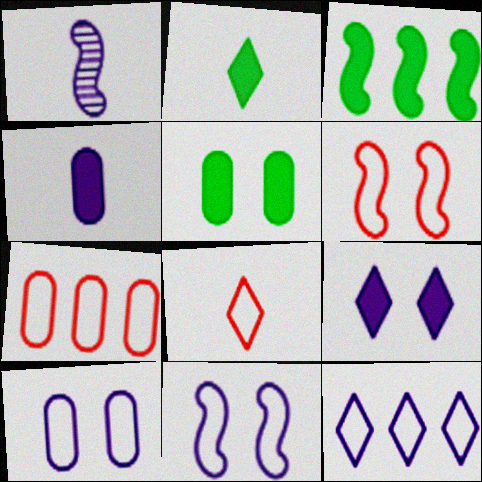[[1, 3, 6], 
[2, 3, 5], 
[6, 7, 8]]